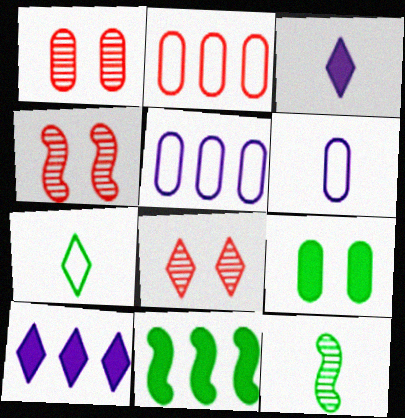[[1, 4, 8], 
[6, 8, 11], 
[7, 8, 10]]